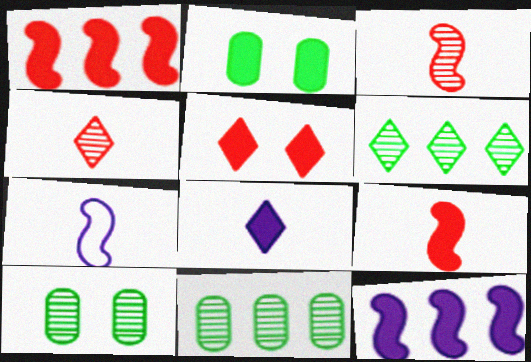[[1, 2, 8], 
[5, 7, 11]]